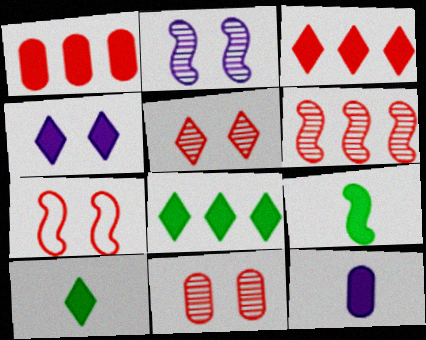[[1, 4, 9], 
[3, 4, 10]]